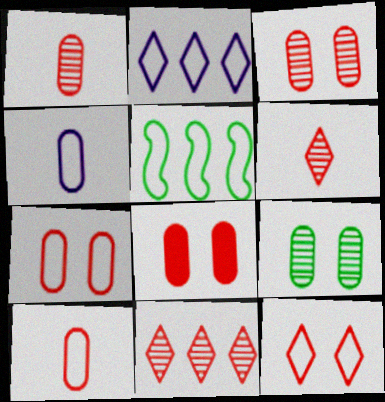[[3, 7, 8], 
[4, 5, 12]]